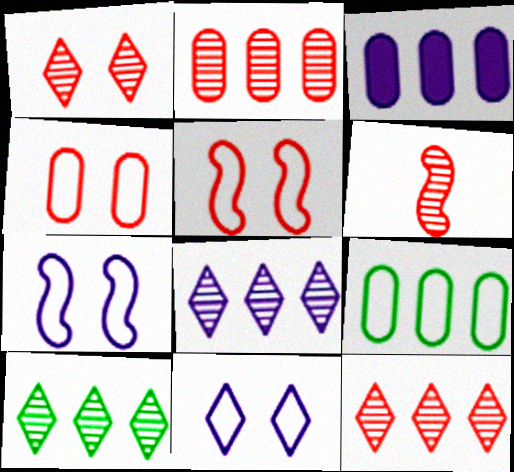[[1, 2, 6], 
[2, 3, 9], 
[8, 10, 12]]